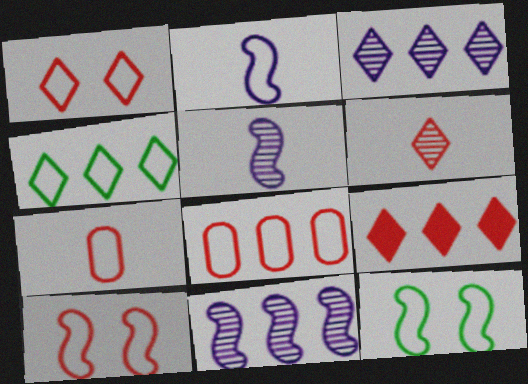[[1, 6, 9], 
[3, 4, 9]]